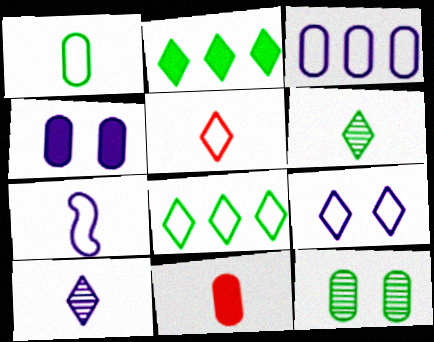[[1, 5, 7], 
[3, 7, 9], 
[3, 11, 12], 
[5, 8, 9], 
[6, 7, 11]]